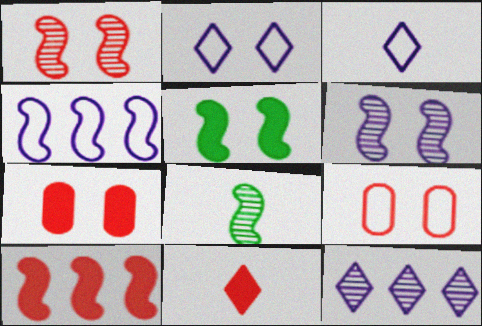[[7, 10, 11]]